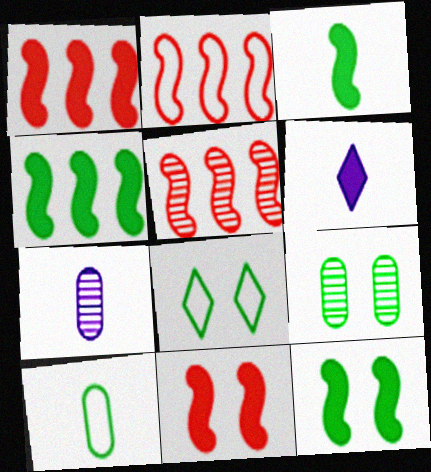[[1, 2, 5], 
[1, 7, 8], 
[2, 6, 9], 
[3, 4, 12], 
[8, 9, 12]]